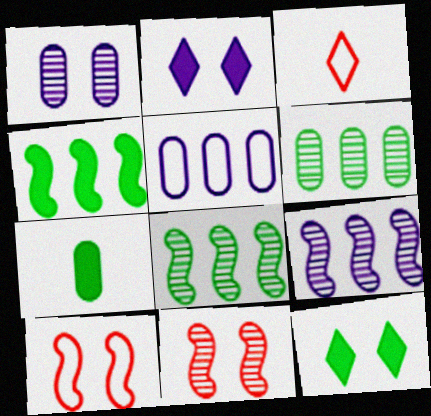[[1, 3, 4], 
[1, 10, 12], 
[4, 7, 12]]